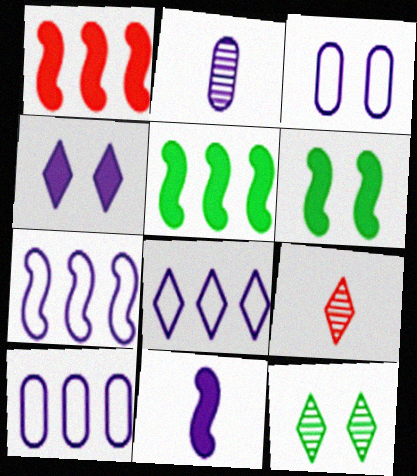[[1, 6, 11], 
[2, 4, 7], 
[3, 5, 9], 
[6, 9, 10], 
[7, 8, 10]]